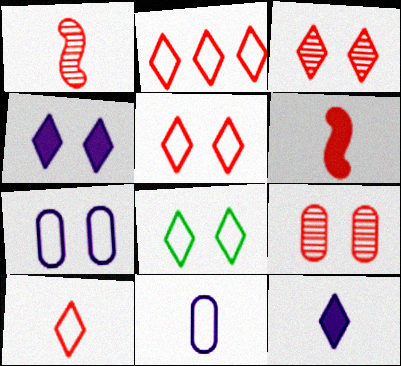[[2, 5, 10], 
[2, 6, 9], 
[3, 4, 8]]